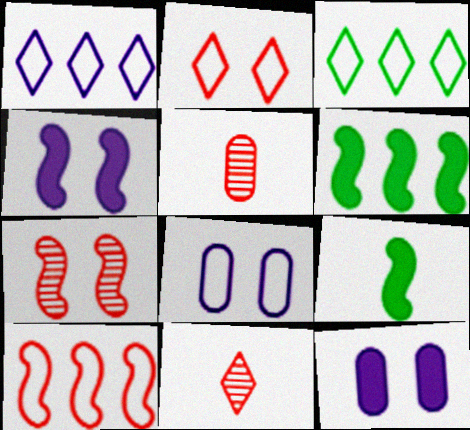[[3, 4, 5], 
[6, 8, 11]]